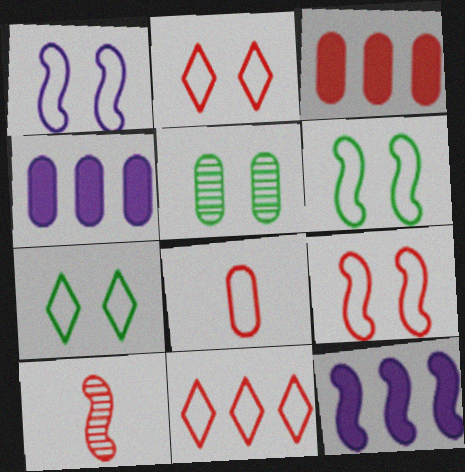[[1, 6, 9], 
[2, 3, 10], 
[4, 5, 8], 
[4, 7, 10], 
[6, 10, 12], 
[8, 9, 11]]